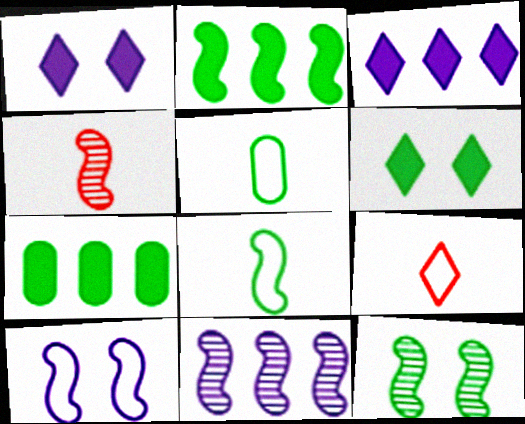[[2, 4, 10], 
[2, 8, 12], 
[4, 11, 12]]